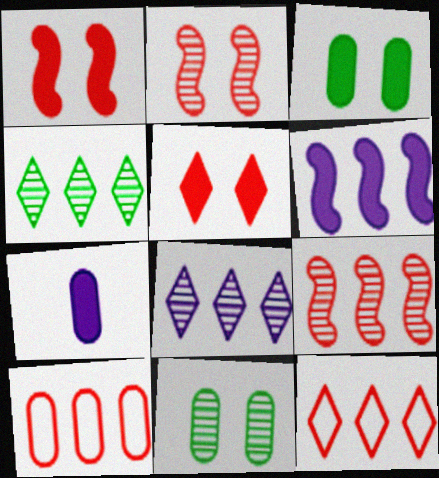[[4, 6, 10], 
[7, 10, 11]]